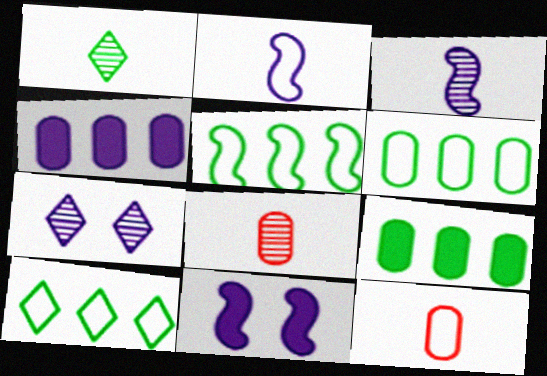[[1, 3, 8], 
[2, 4, 7], 
[5, 6, 10], 
[8, 10, 11]]